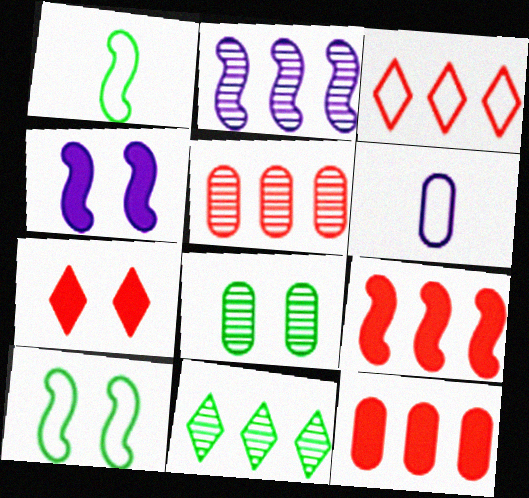[[2, 5, 11], 
[3, 5, 9], 
[3, 6, 10], 
[6, 8, 12]]